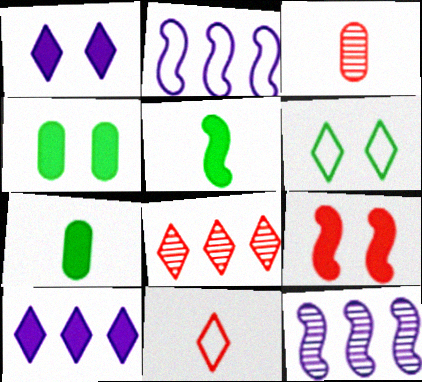[[1, 4, 9], 
[4, 11, 12], 
[7, 9, 10]]